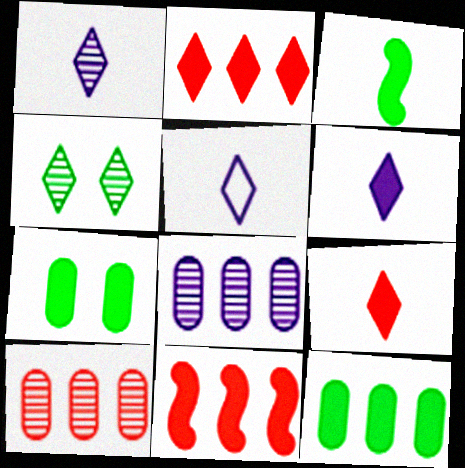[[1, 5, 6], 
[2, 4, 5], 
[6, 7, 11]]